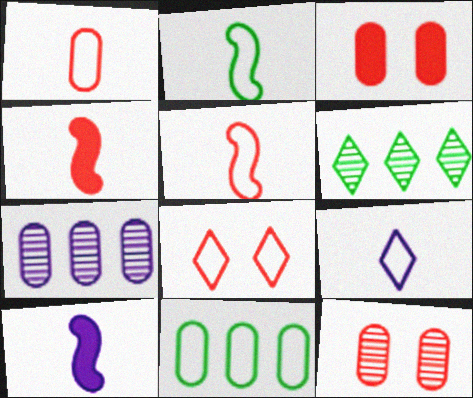[[1, 2, 9]]